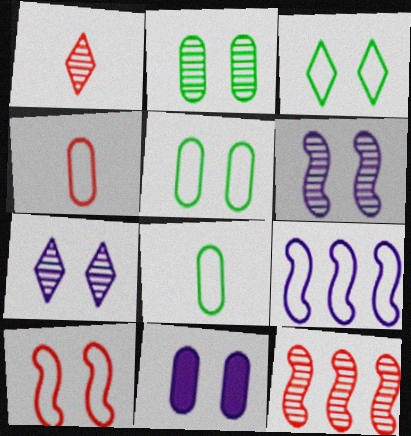[[3, 4, 9]]